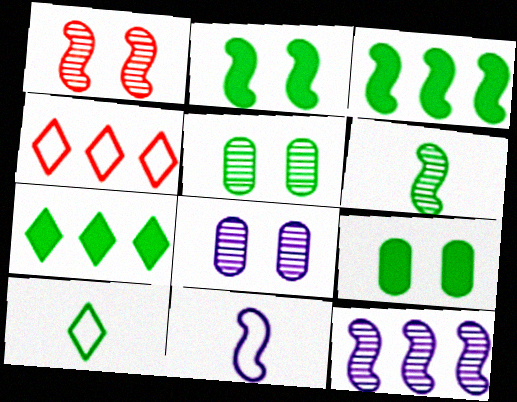[[1, 3, 11], 
[1, 6, 12], 
[3, 5, 10]]